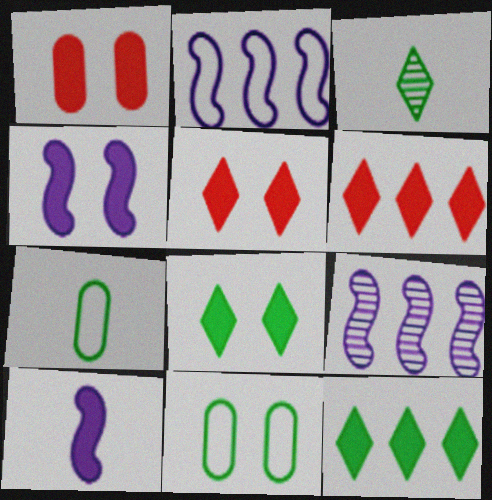[[1, 2, 3], 
[1, 4, 8], 
[1, 10, 12], 
[5, 7, 9]]